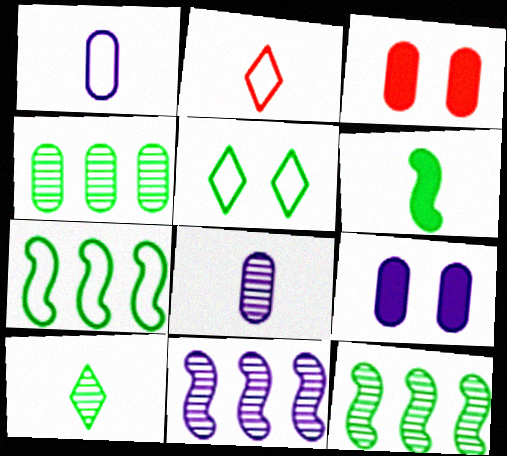[[1, 3, 4], 
[2, 6, 8], 
[2, 9, 12], 
[4, 5, 6]]